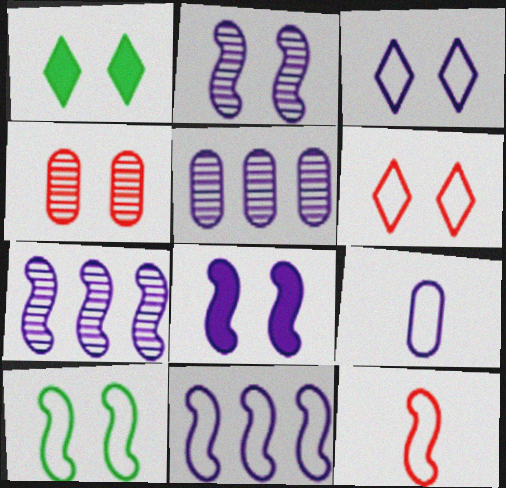[[1, 5, 12], 
[3, 9, 11], 
[10, 11, 12]]